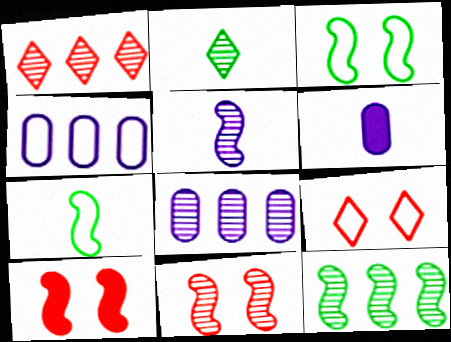[[1, 3, 6], 
[1, 8, 12], 
[2, 4, 10], 
[2, 8, 11], 
[4, 7, 9], 
[5, 11, 12], 
[6, 9, 12]]